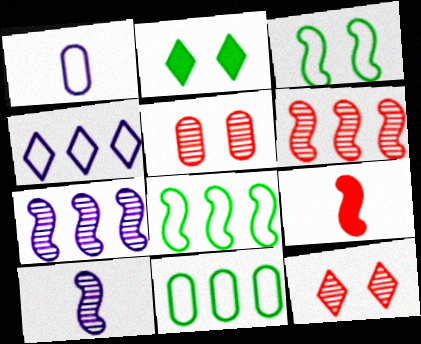[[1, 2, 6], 
[3, 7, 9]]